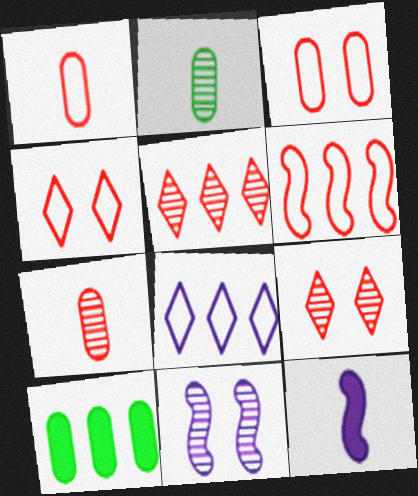[[1, 4, 6], 
[2, 5, 11]]